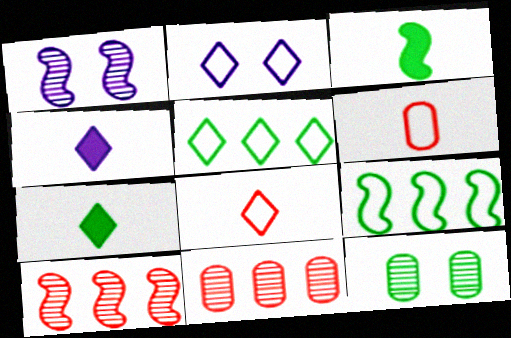[[2, 3, 11], 
[2, 5, 8], 
[2, 6, 9], 
[3, 5, 12], 
[7, 9, 12]]